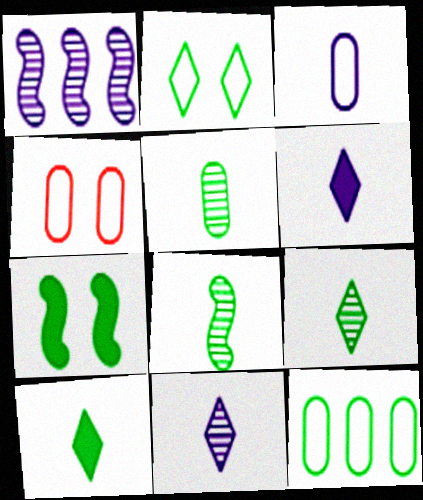[[1, 4, 10], 
[3, 4, 12], 
[5, 8, 9], 
[7, 9, 12]]